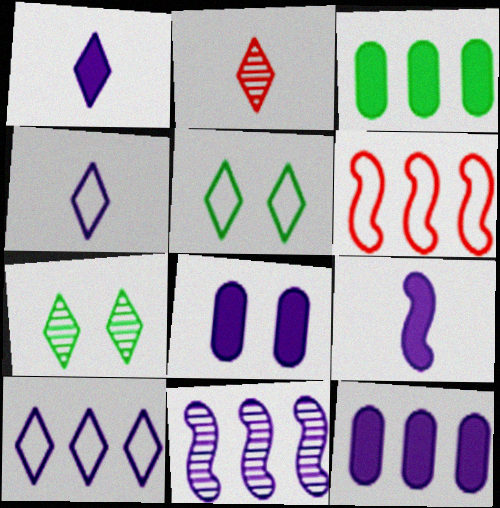[[4, 8, 11], 
[10, 11, 12]]